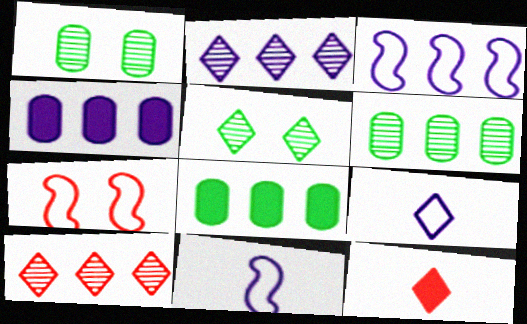[[1, 3, 12], 
[2, 3, 4], 
[3, 8, 10]]